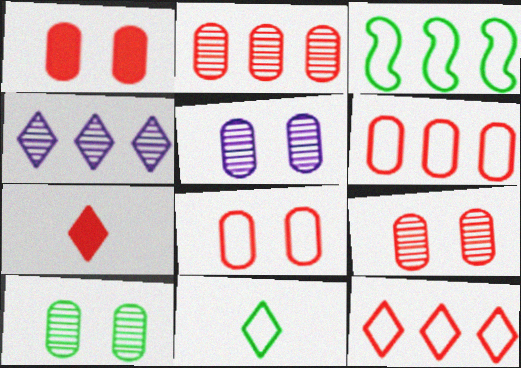[[1, 8, 9], 
[3, 5, 7], 
[5, 9, 10]]